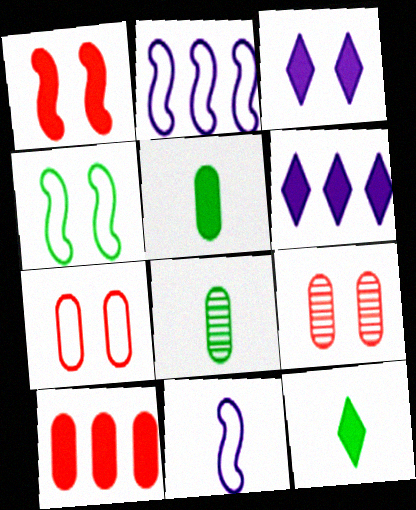[[1, 5, 6], 
[2, 9, 12], 
[3, 4, 9]]